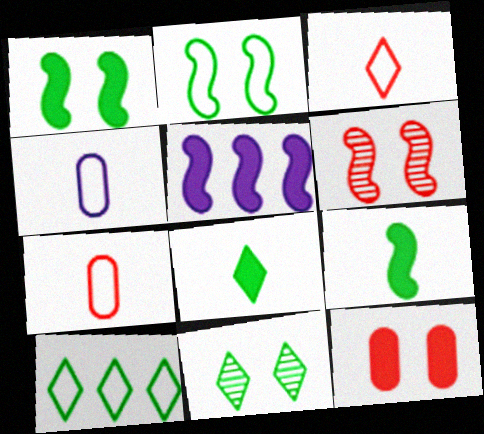[[5, 7, 11], 
[5, 8, 12], 
[8, 10, 11]]